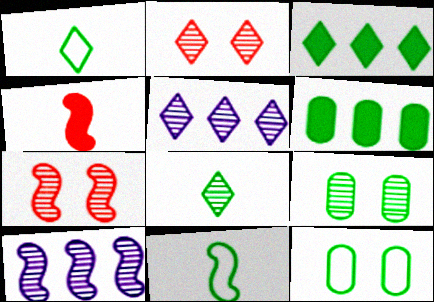[[2, 5, 8], 
[3, 9, 11], 
[4, 5, 12]]